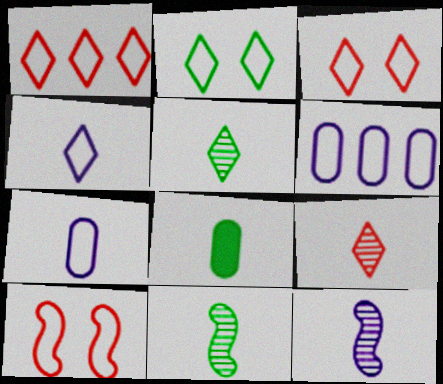[[1, 2, 4]]